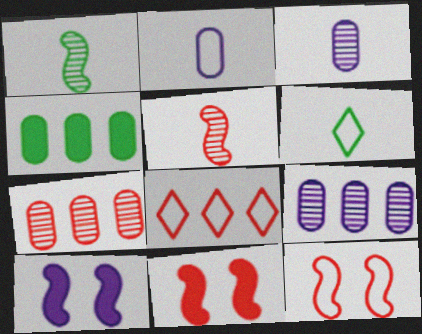[[6, 7, 10], 
[6, 9, 11]]